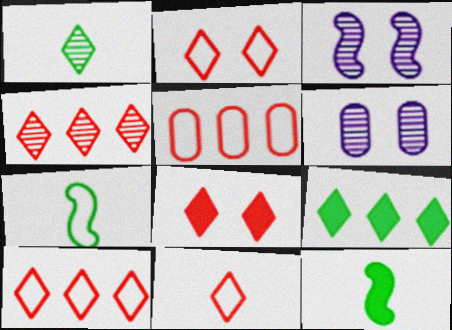[[2, 10, 11], 
[4, 8, 11], 
[6, 10, 12]]